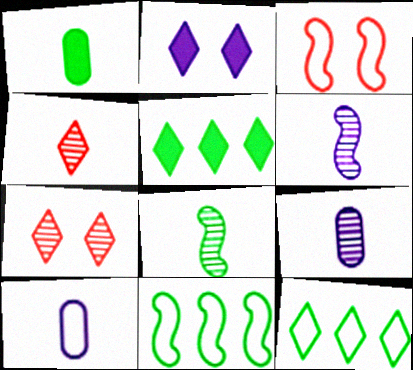[[2, 4, 12], 
[3, 5, 9], 
[3, 10, 12], 
[4, 8, 9]]